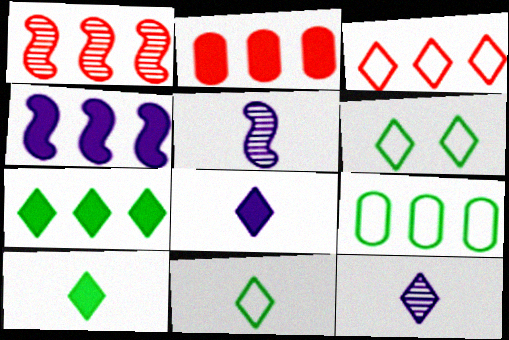[[1, 2, 3], 
[2, 4, 7], 
[2, 5, 6]]